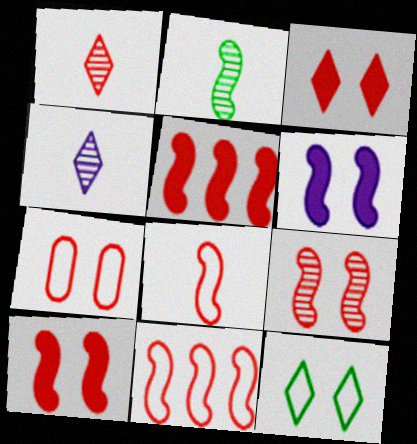[[1, 5, 7], 
[2, 6, 11], 
[3, 7, 9], 
[5, 8, 9]]